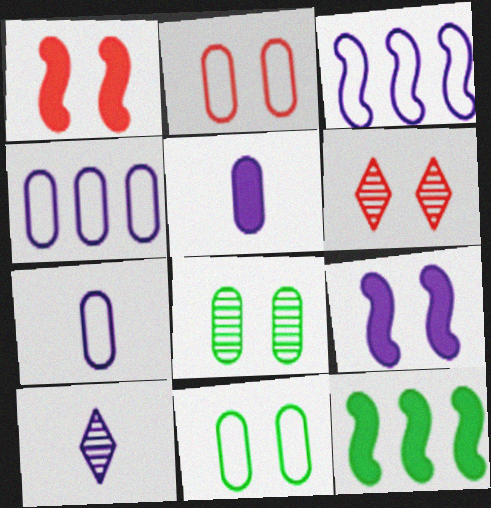[[1, 2, 6], 
[2, 10, 12], 
[4, 9, 10], 
[6, 7, 12], 
[6, 9, 11]]